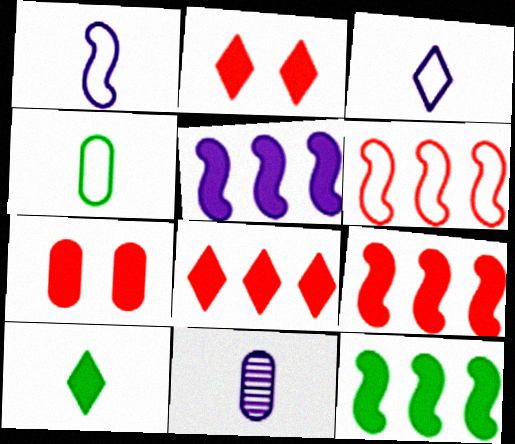[[5, 7, 10], 
[5, 9, 12]]